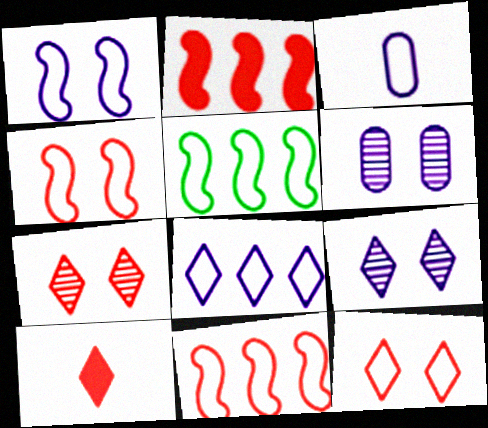[[1, 3, 8], 
[3, 5, 12], 
[5, 6, 10]]